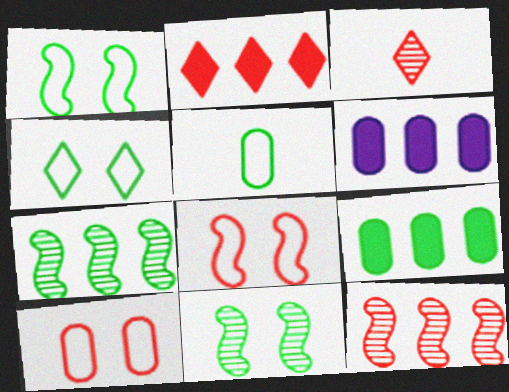[[1, 3, 6]]